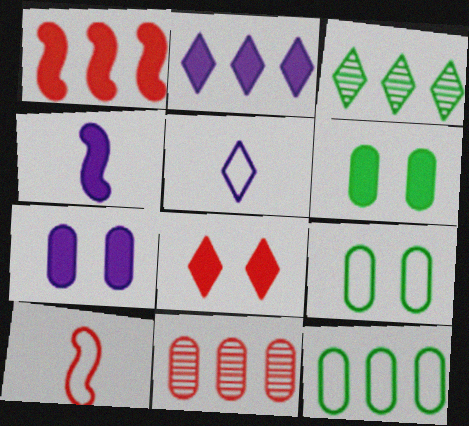[[2, 4, 7], 
[3, 5, 8], 
[3, 7, 10], 
[8, 10, 11]]